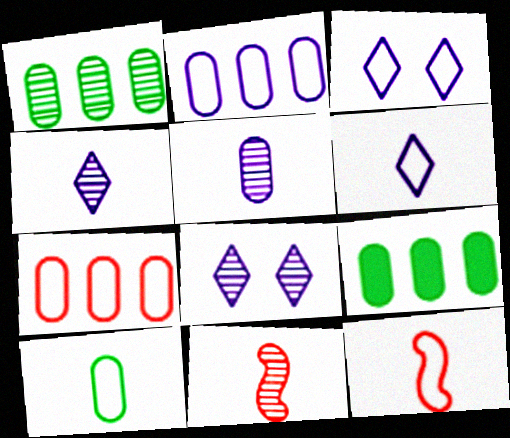[[1, 8, 11], 
[3, 9, 11], 
[6, 10, 12], 
[8, 9, 12]]